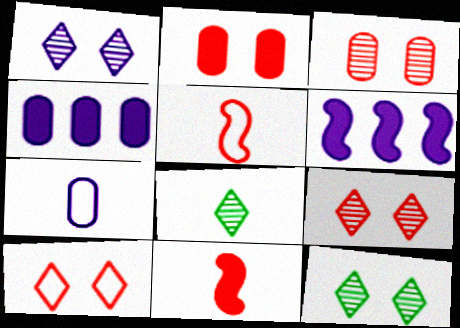[[1, 6, 7], 
[1, 9, 12], 
[4, 5, 12], 
[7, 8, 11]]